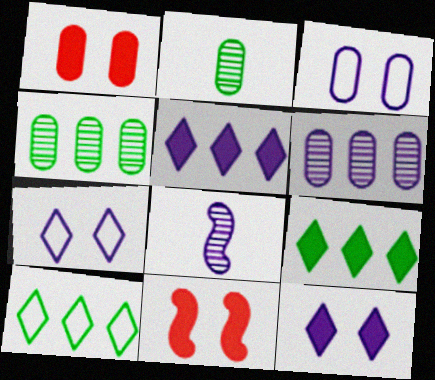[[1, 8, 10], 
[3, 5, 8]]